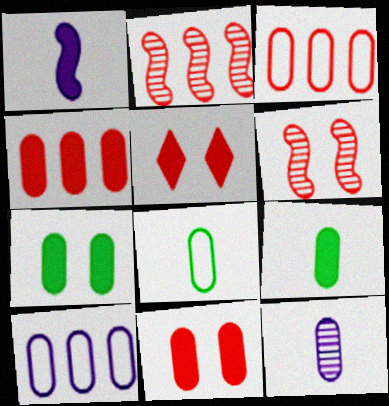[[3, 7, 12]]